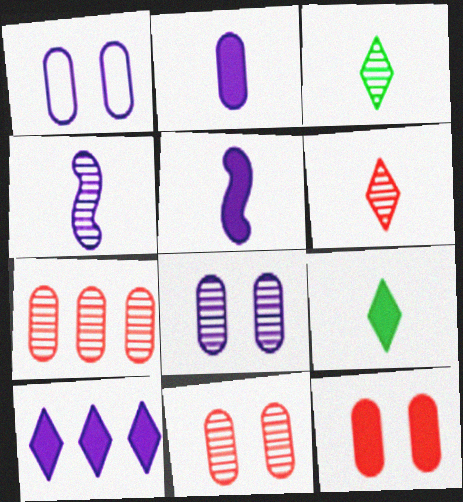[[1, 4, 10]]